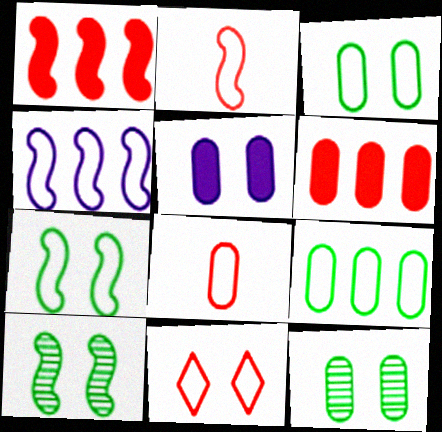[[2, 4, 7], 
[5, 10, 11]]